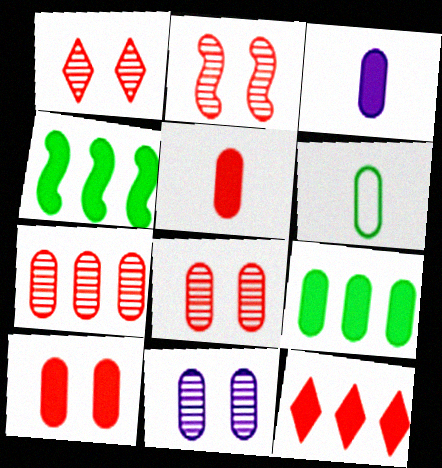[[1, 2, 8], 
[3, 9, 10]]